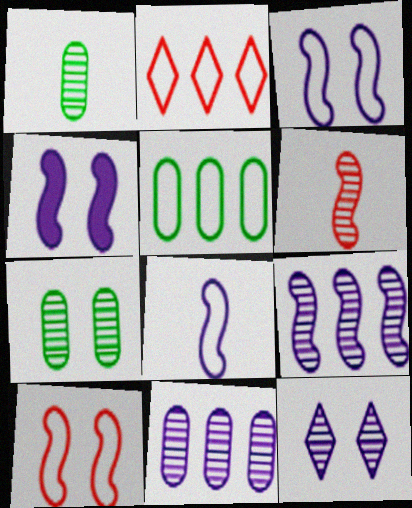[[1, 2, 4], 
[4, 8, 9]]